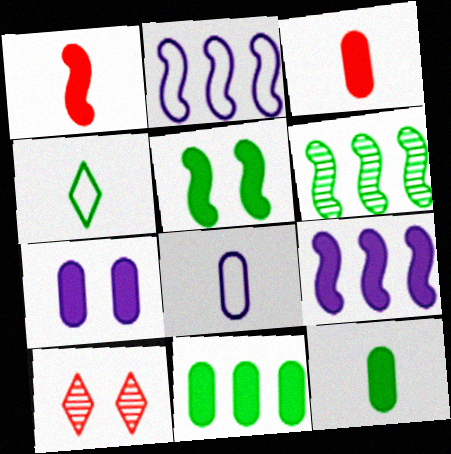[[1, 5, 9], 
[2, 10, 12], 
[3, 7, 11]]